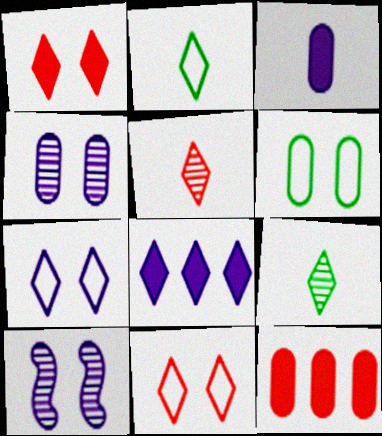[[1, 6, 10], 
[2, 10, 12], 
[8, 9, 11]]